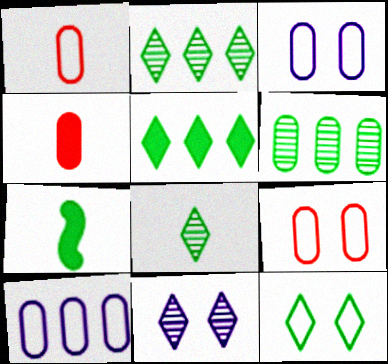[[3, 4, 6], 
[5, 8, 12], 
[6, 7, 12]]